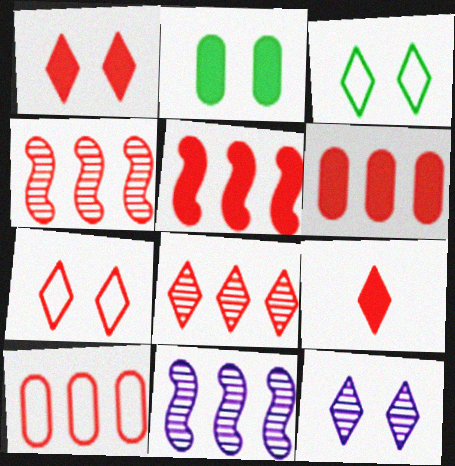[[1, 3, 12], 
[5, 8, 10], 
[7, 8, 9]]